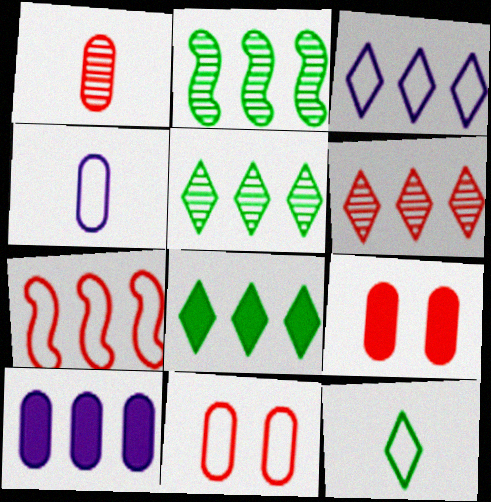[[3, 6, 8], 
[5, 7, 10]]